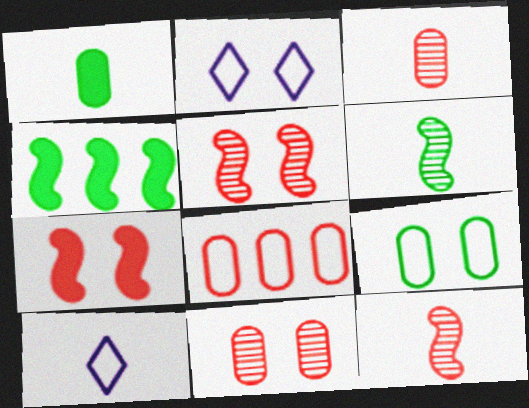[[1, 10, 12], 
[2, 3, 4], 
[4, 10, 11]]